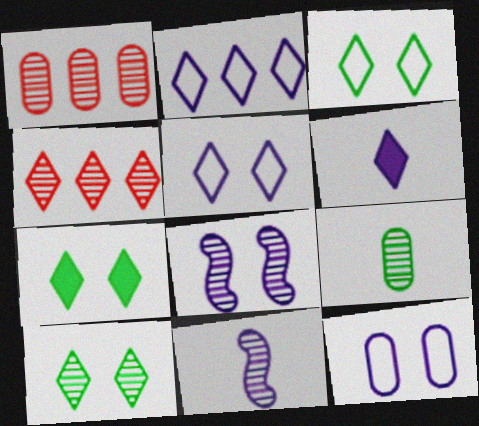[[1, 10, 11], 
[3, 4, 6], 
[3, 7, 10], 
[4, 8, 9]]